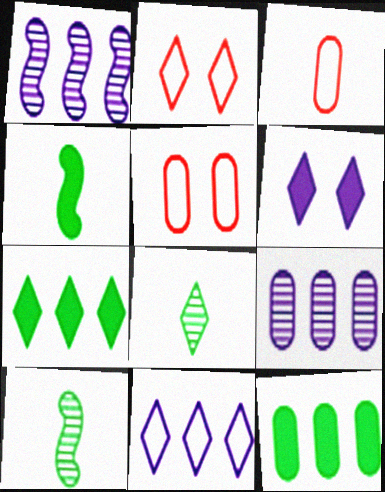[[2, 4, 9]]